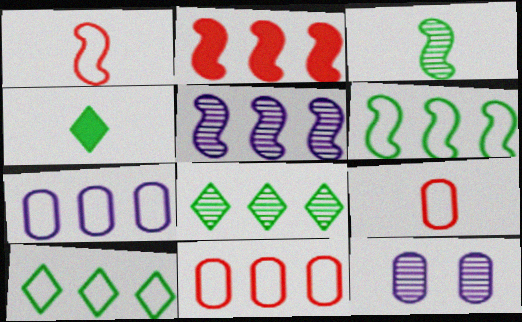[[2, 5, 6], 
[2, 7, 8]]